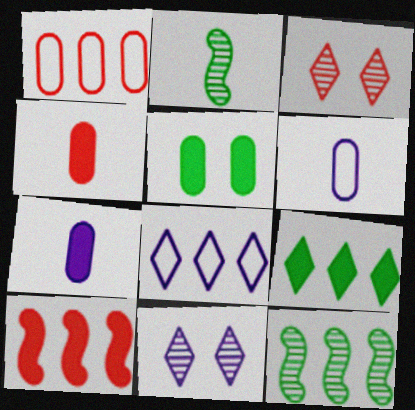[]